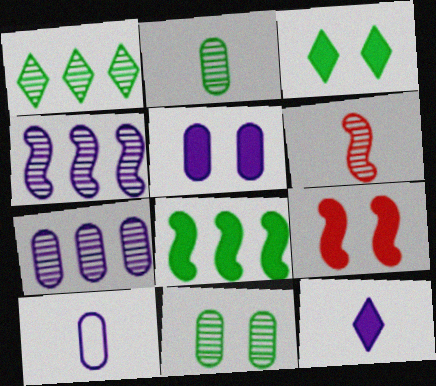[[1, 9, 10], 
[3, 5, 9], 
[5, 7, 10]]